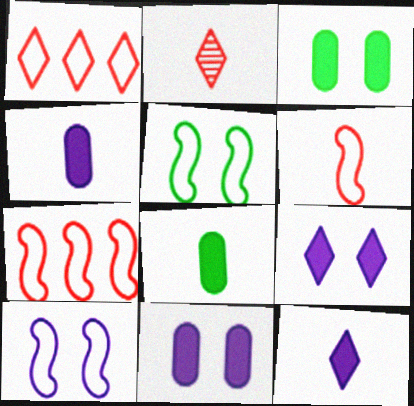[]